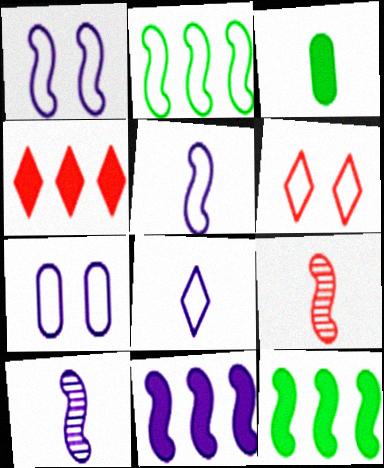[[1, 9, 12], 
[1, 10, 11], 
[3, 8, 9]]